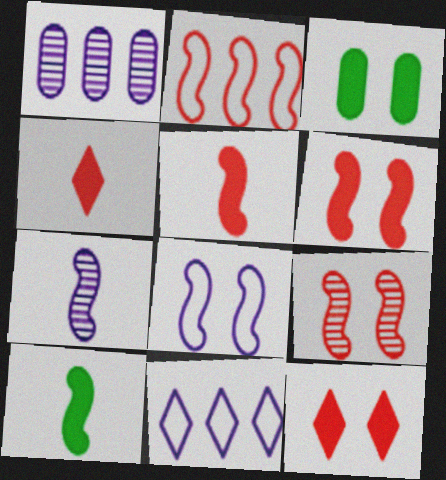[[2, 5, 9]]